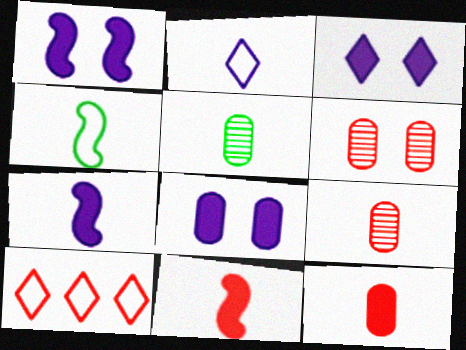[[1, 3, 8], 
[1, 5, 10], 
[2, 5, 11], 
[6, 10, 11]]